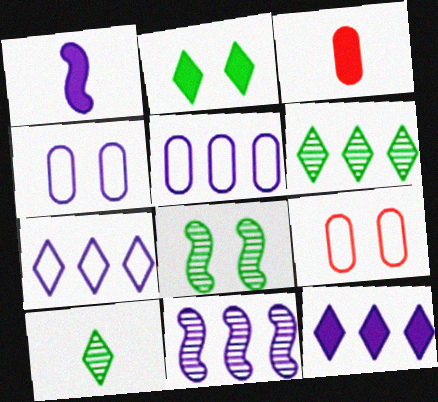[[1, 6, 9], 
[3, 7, 8], 
[5, 11, 12]]